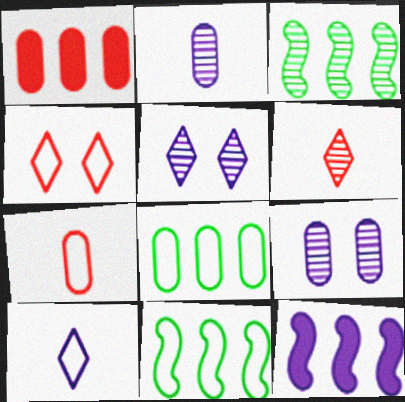[[3, 6, 9], 
[9, 10, 12]]